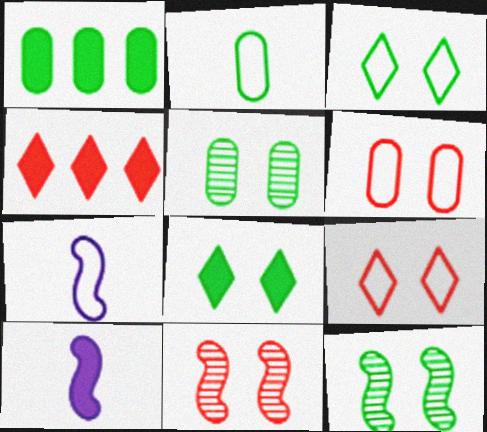[[1, 2, 5], 
[4, 5, 7]]